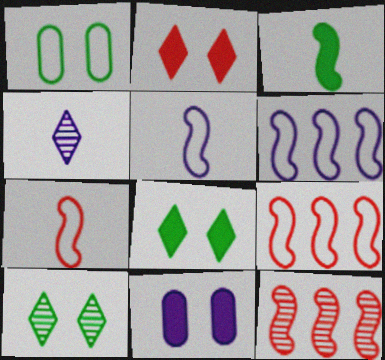[[4, 6, 11]]